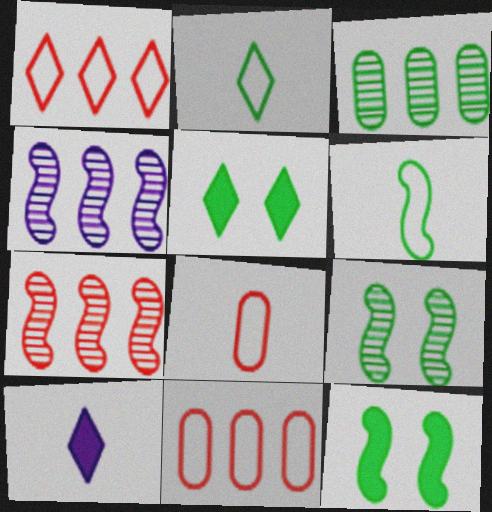[[2, 3, 12], 
[3, 5, 6], 
[4, 5, 8], 
[9, 10, 11]]